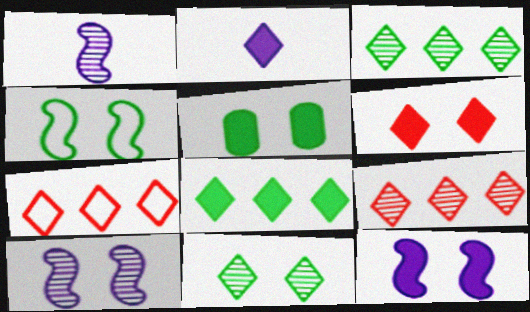[[1, 5, 7], 
[2, 6, 8], 
[2, 7, 11], 
[4, 5, 11], 
[5, 6, 12]]